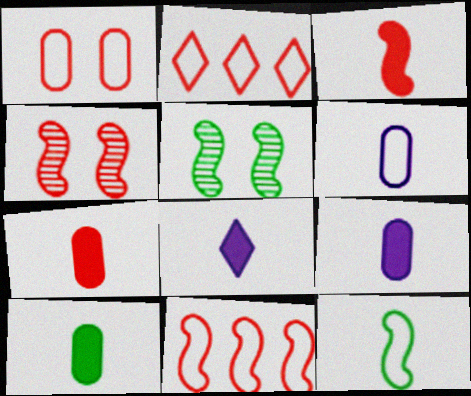[[2, 4, 7], 
[2, 5, 9], 
[3, 4, 11], 
[3, 8, 10], 
[7, 9, 10]]